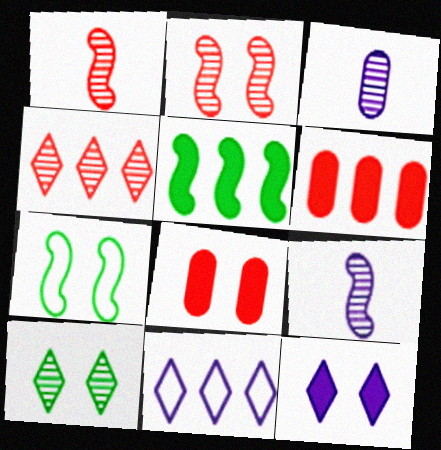[]